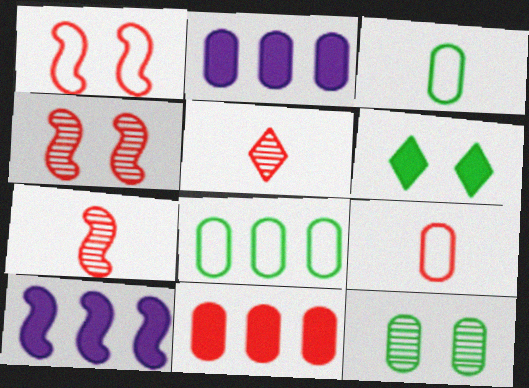[[1, 5, 11], 
[2, 9, 12]]